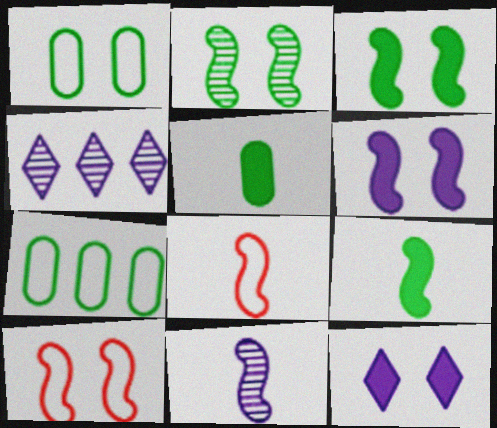[[2, 6, 10], 
[4, 5, 10], 
[8, 9, 11]]